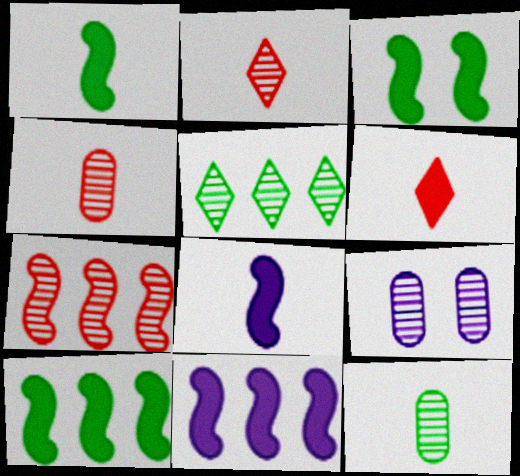[[1, 3, 10]]